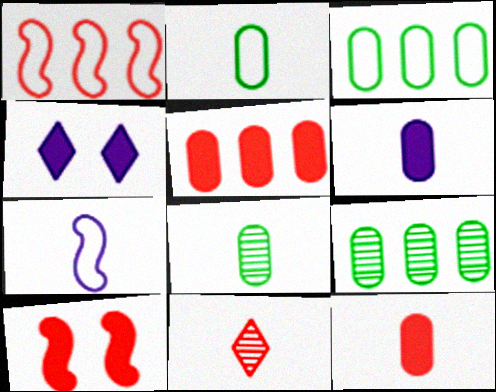[[1, 4, 8]]